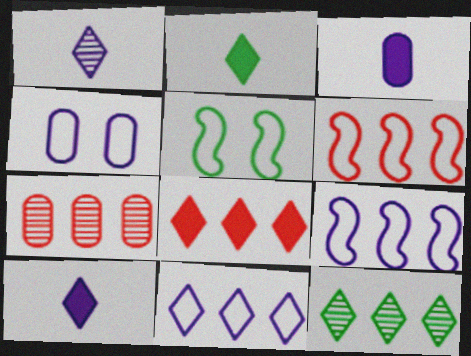[[5, 7, 10], 
[6, 7, 8], 
[8, 11, 12]]